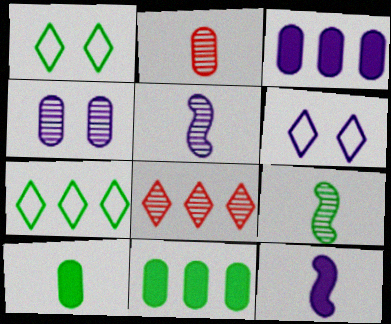[[1, 9, 11], 
[3, 5, 6], 
[4, 8, 9]]